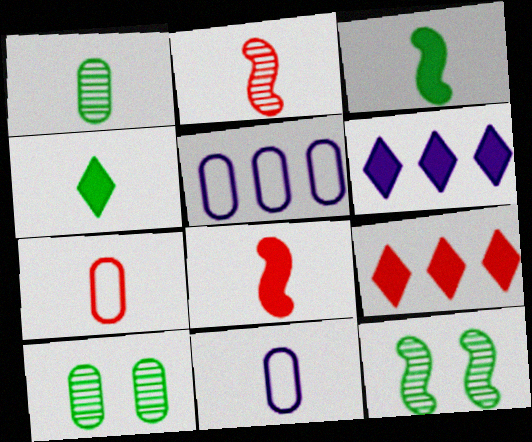[[2, 4, 11], 
[6, 7, 12], 
[9, 11, 12]]